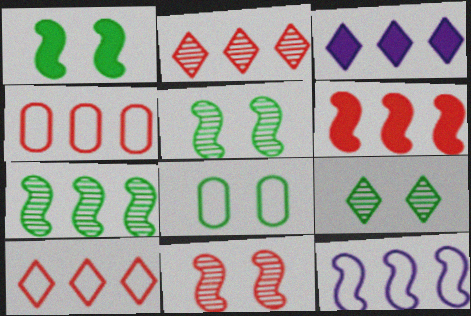[[1, 8, 9], 
[2, 4, 6], 
[3, 4, 7], 
[6, 7, 12]]